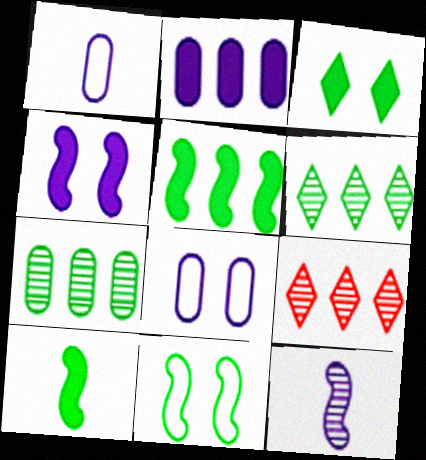[[8, 9, 10]]